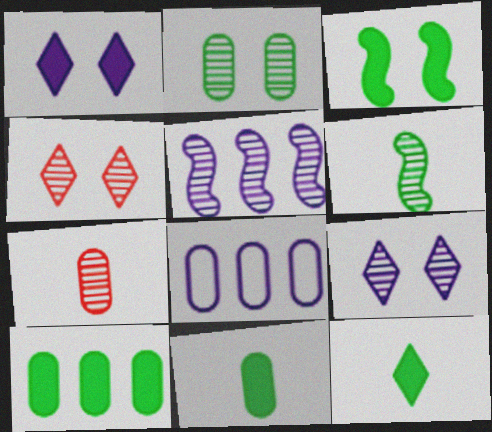[[3, 10, 12]]